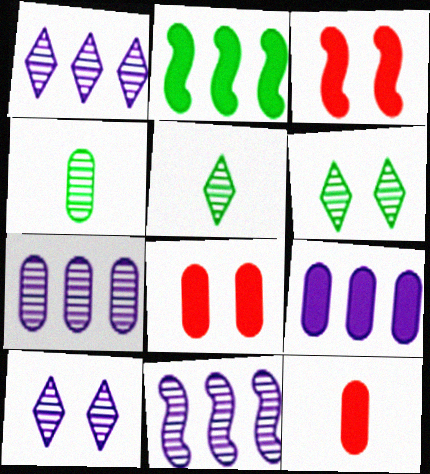[[1, 7, 11]]